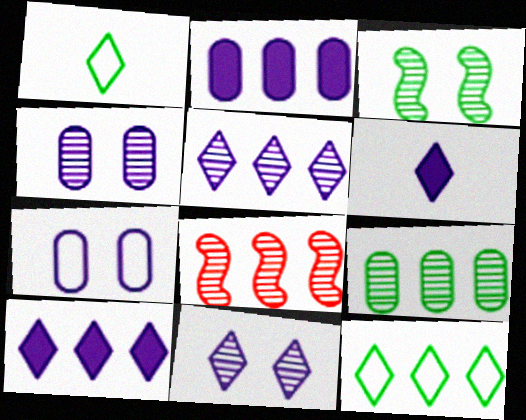[[2, 8, 12], 
[5, 8, 9]]